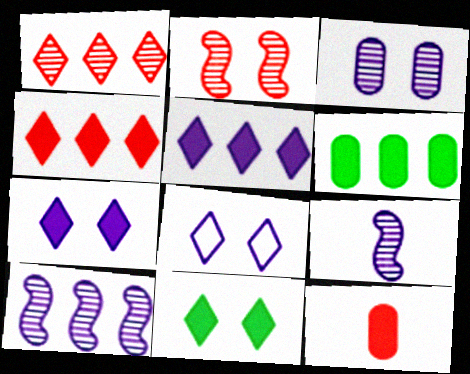[]